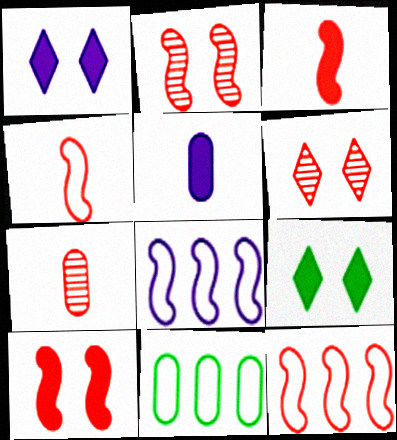[[2, 3, 12], 
[7, 8, 9]]